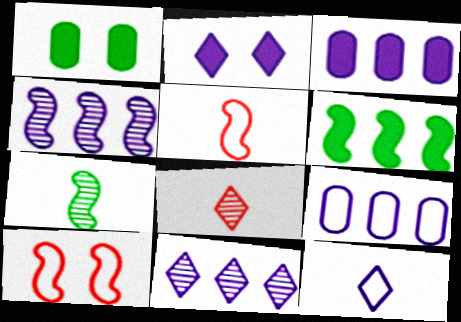[[1, 5, 11], 
[2, 11, 12]]